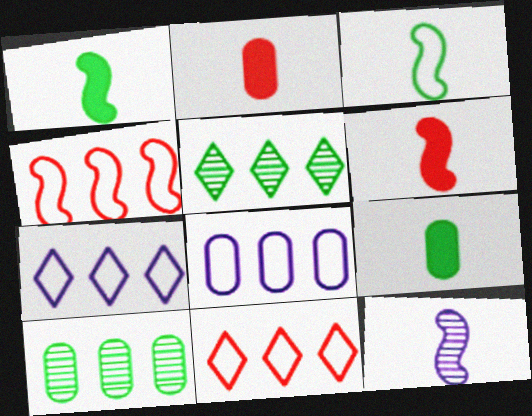[[3, 6, 12]]